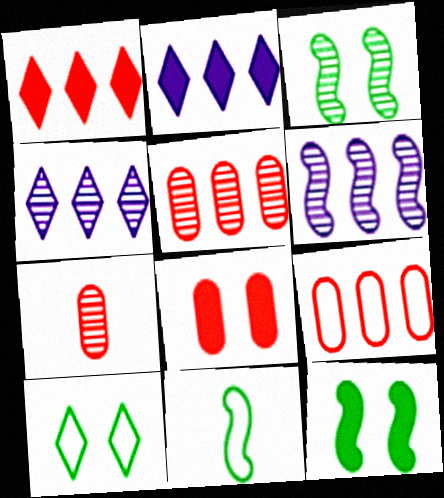[[3, 4, 7], 
[4, 8, 11], 
[7, 8, 9]]